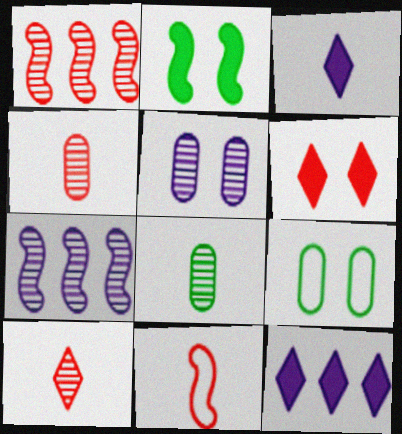[[1, 3, 9], 
[2, 7, 11], 
[3, 8, 11]]